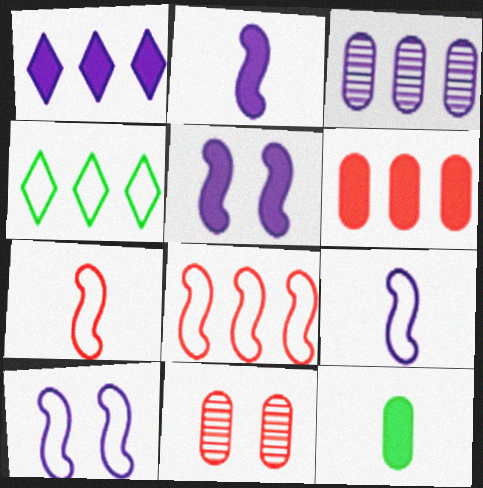[[2, 4, 11]]